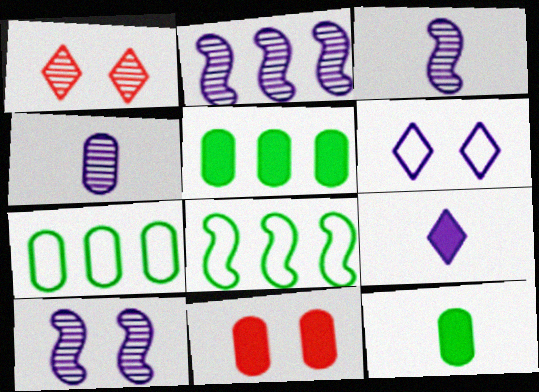[[2, 3, 10], 
[4, 7, 11]]